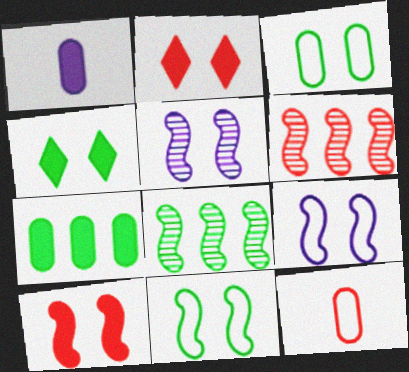[[2, 3, 5], 
[2, 6, 12], 
[5, 10, 11]]